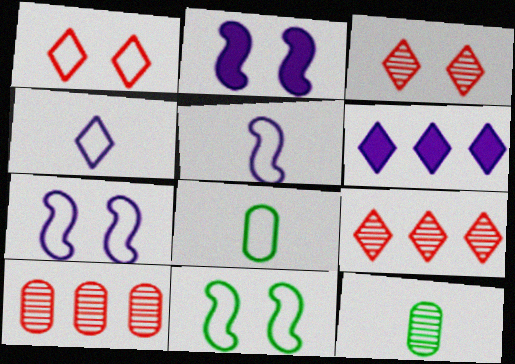[[2, 8, 9]]